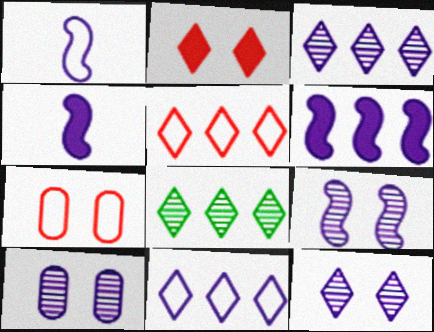[[1, 6, 9], 
[4, 7, 8], 
[4, 10, 11], 
[9, 10, 12]]